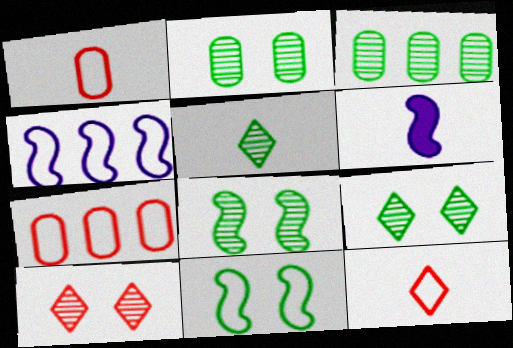[[1, 5, 6], 
[2, 8, 9], 
[3, 5, 8], 
[6, 7, 9]]